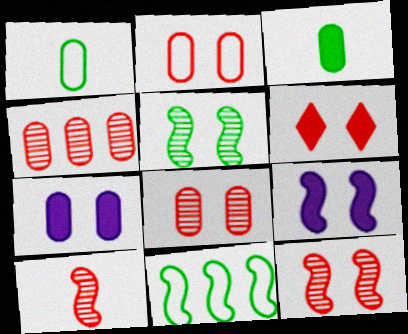[[1, 4, 7], 
[2, 6, 12], 
[9, 10, 11]]